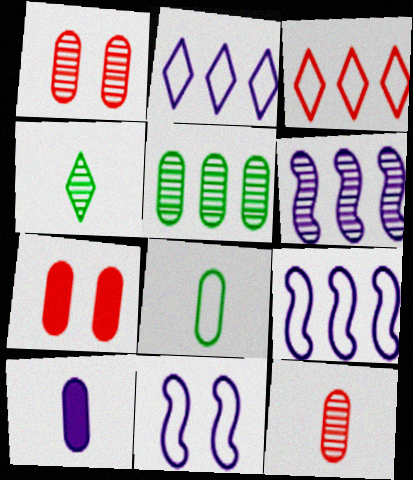[[1, 4, 6], 
[3, 8, 11], 
[4, 7, 9], 
[8, 10, 12]]